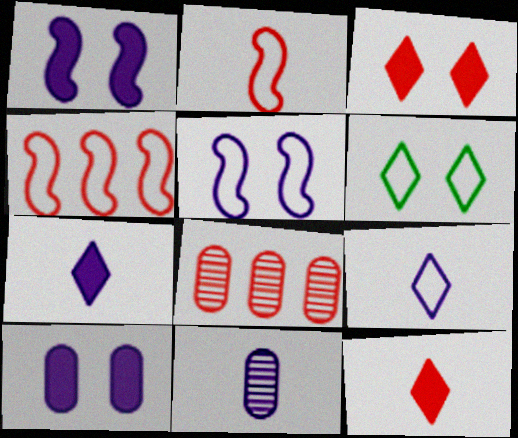[[2, 3, 8]]